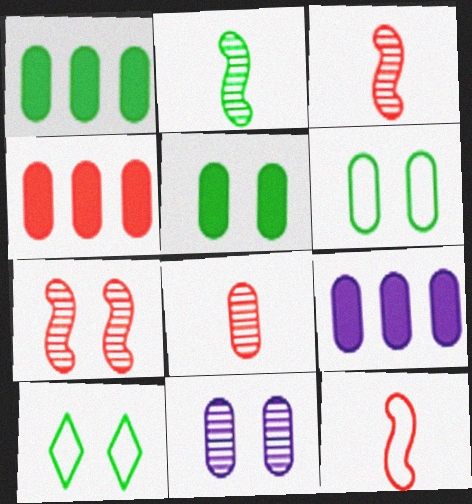[[1, 2, 10], 
[1, 4, 9], 
[3, 9, 10], 
[6, 8, 9]]